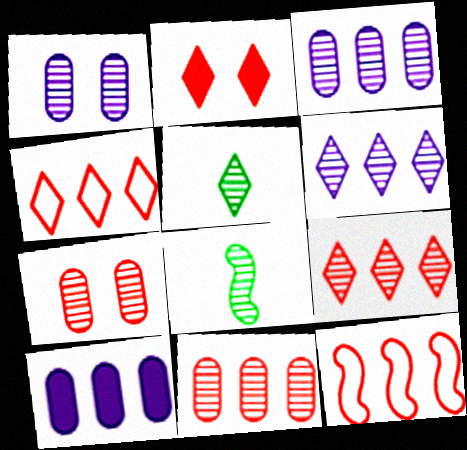[[1, 8, 9], 
[6, 7, 8]]